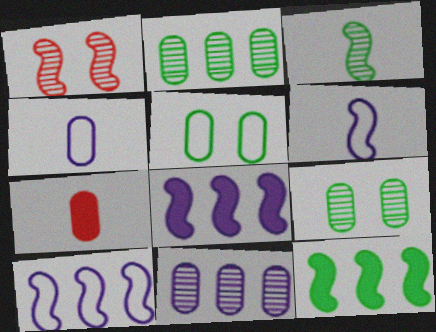[[1, 6, 12], 
[5, 7, 11]]